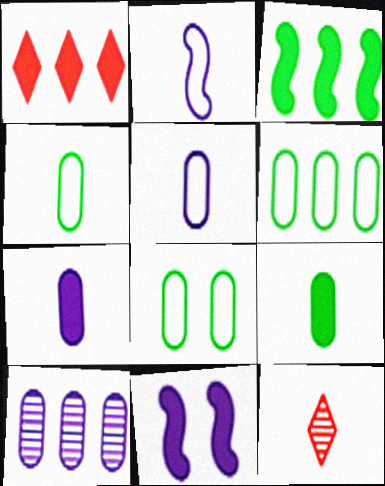[[1, 9, 11], 
[2, 9, 12], 
[4, 6, 8], 
[6, 11, 12]]